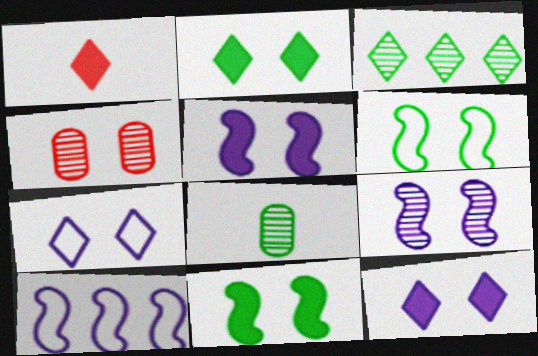[[1, 3, 7], 
[4, 6, 12], 
[4, 7, 11]]